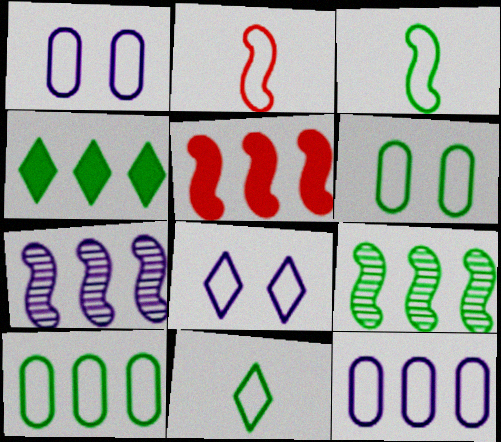[[2, 8, 10], 
[4, 9, 10]]